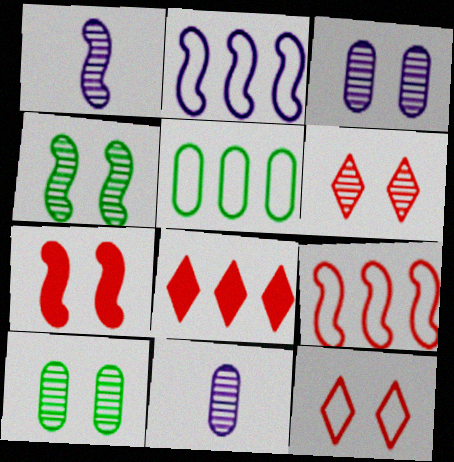[[3, 4, 6]]